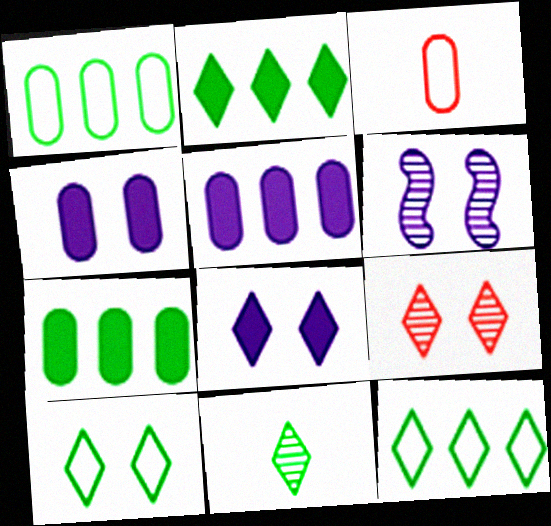[[2, 3, 6], 
[2, 10, 11], 
[8, 9, 10]]